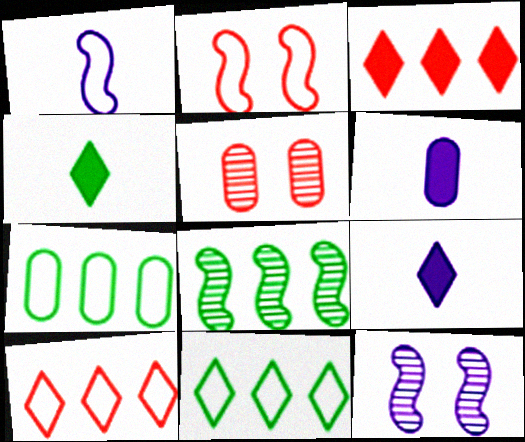[[5, 6, 7]]